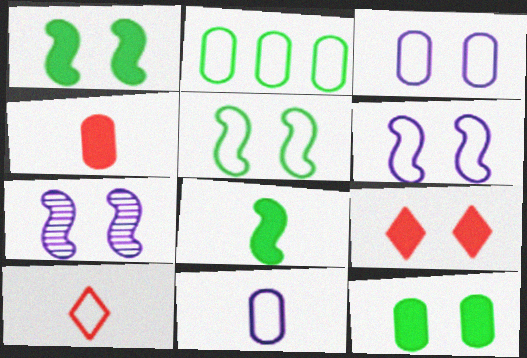[[2, 6, 10]]